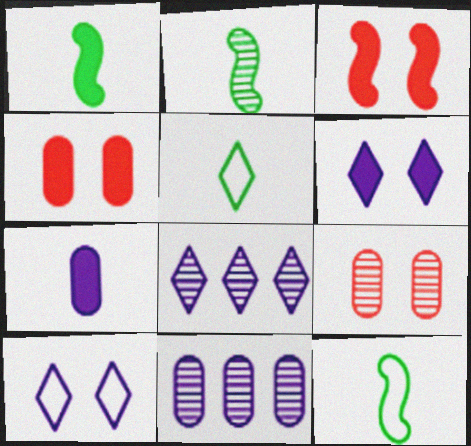[[1, 2, 12], 
[2, 8, 9], 
[3, 5, 11], 
[4, 8, 12]]